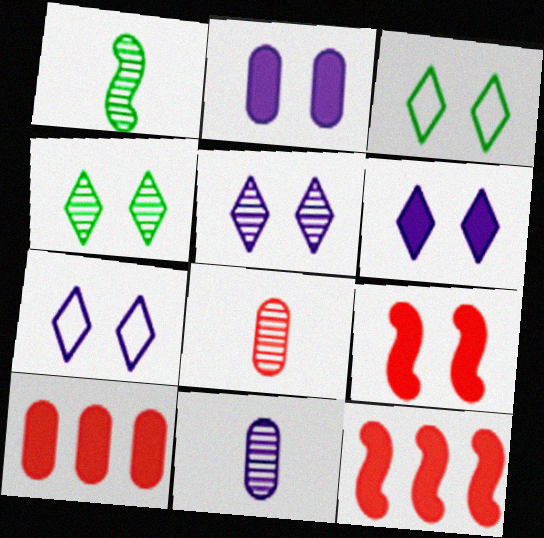[[1, 7, 10], 
[3, 11, 12], 
[5, 6, 7]]